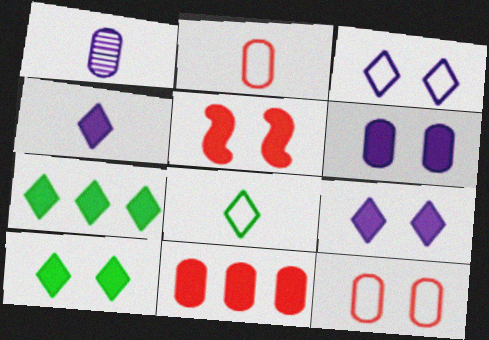[[5, 6, 10]]